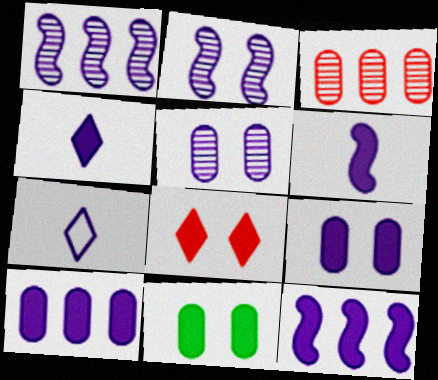[[1, 7, 9], 
[2, 7, 10], 
[4, 9, 12], 
[5, 7, 12]]